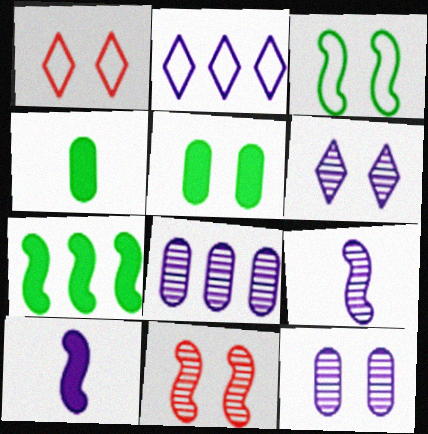[[2, 4, 11], 
[2, 10, 12], 
[6, 8, 9]]